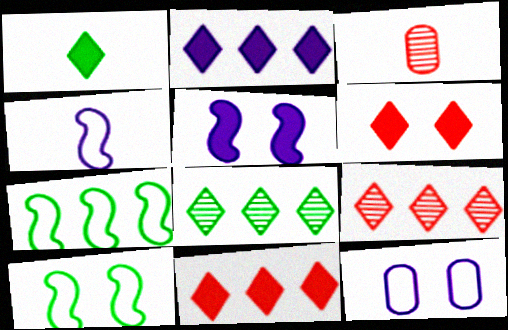[[1, 2, 6], 
[1, 3, 4], 
[2, 3, 10]]